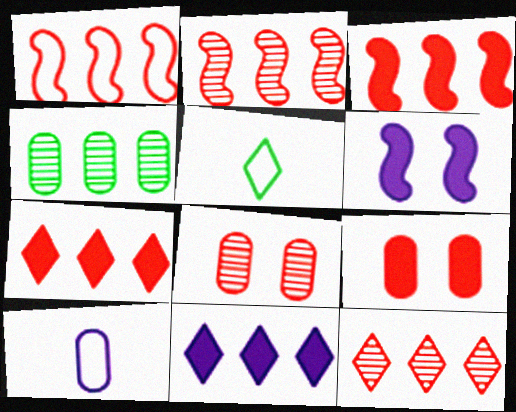[[1, 2, 3], 
[1, 4, 11], 
[4, 9, 10]]